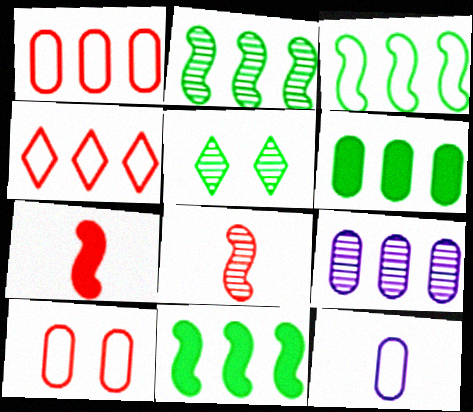[[1, 6, 9], 
[2, 3, 11], 
[4, 9, 11], 
[5, 8, 9]]